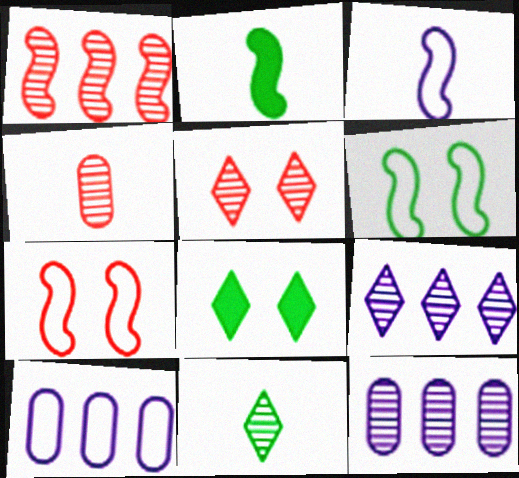[[1, 4, 5], 
[2, 5, 10], 
[5, 9, 11]]